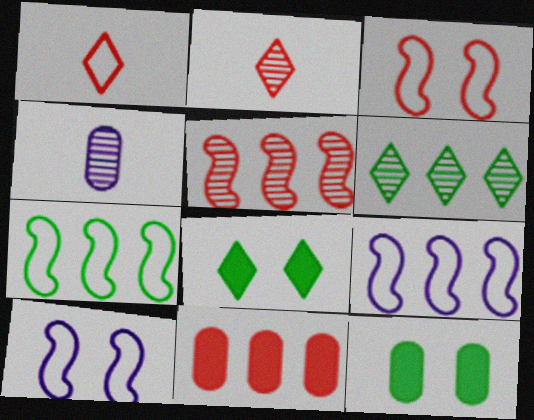[[2, 3, 11], 
[2, 9, 12], 
[6, 9, 11]]